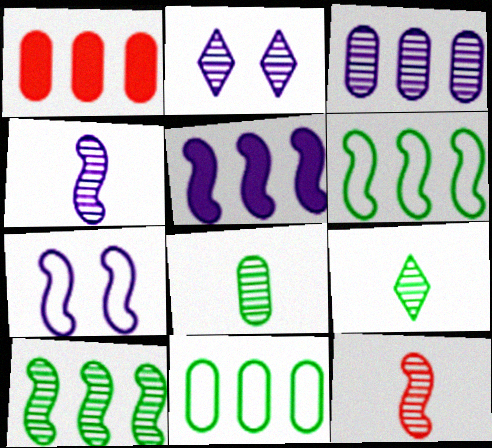[[1, 3, 11], 
[1, 7, 9], 
[2, 3, 4], 
[4, 5, 7]]